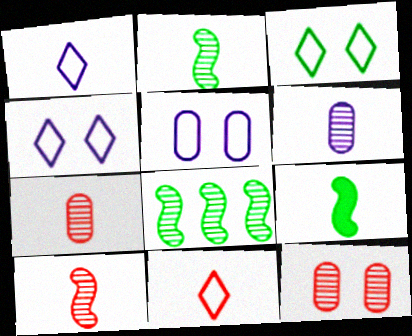[[1, 7, 9], 
[6, 9, 11]]